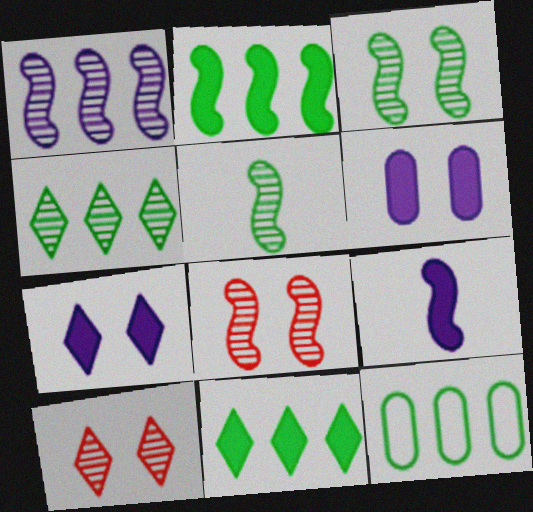[[1, 5, 8], 
[2, 4, 12], 
[9, 10, 12]]